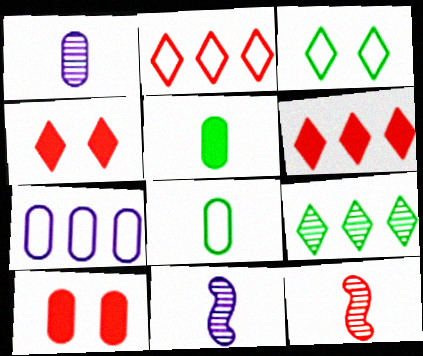[[2, 10, 12]]